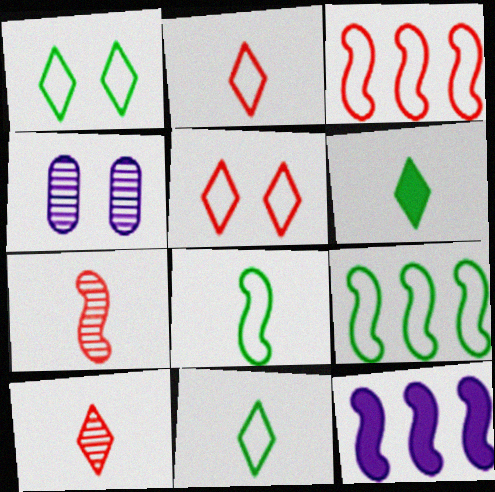[[3, 4, 6]]